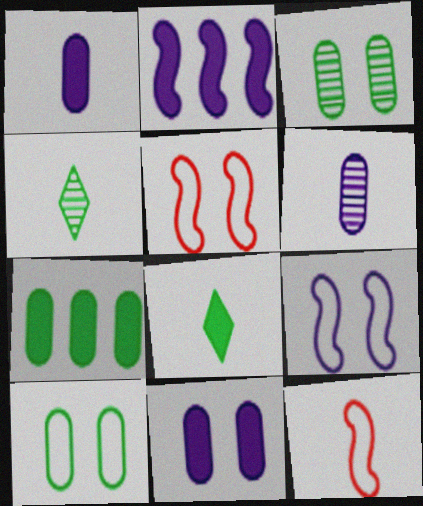[[1, 4, 12], 
[6, 8, 12]]